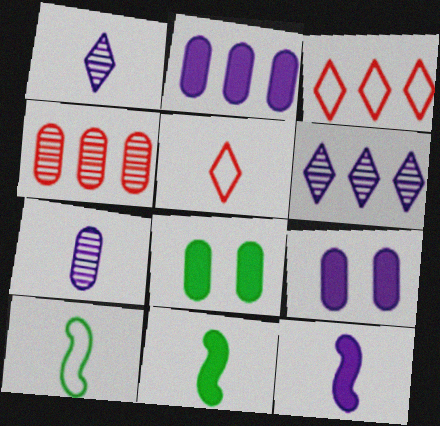[[5, 7, 11]]